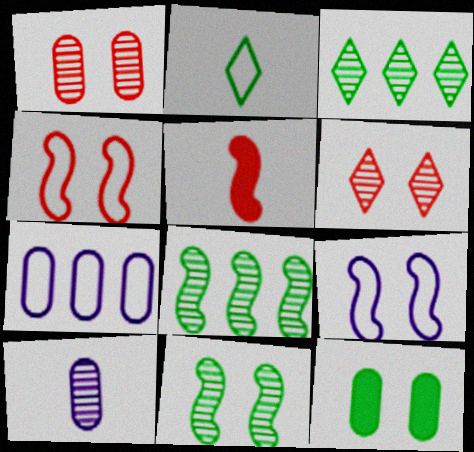[[2, 4, 7], 
[2, 5, 10], 
[2, 8, 12], 
[5, 8, 9], 
[6, 8, 10], 
[6, 9, 12]]